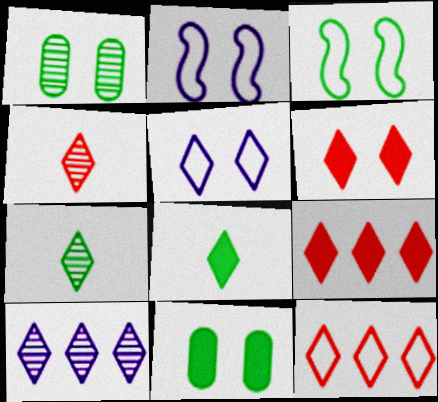[[1, 2, 6], 
[4, 6, 12], 
[5, 7, 9]]